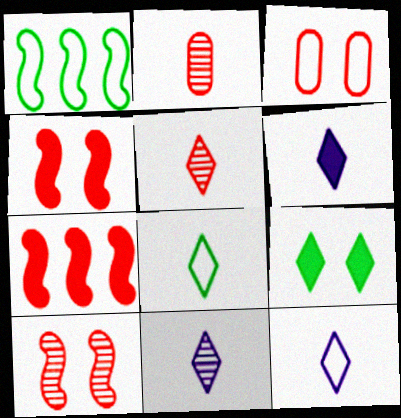[[1, 3, 12], 
[3, 5, 7], 
[5, 6, 8], 
[6, 11, 12]]